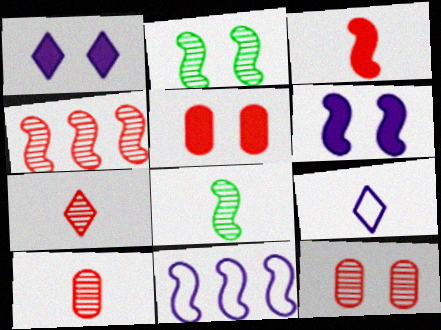[[2, 3, 11], 
[4, 7, 12]]